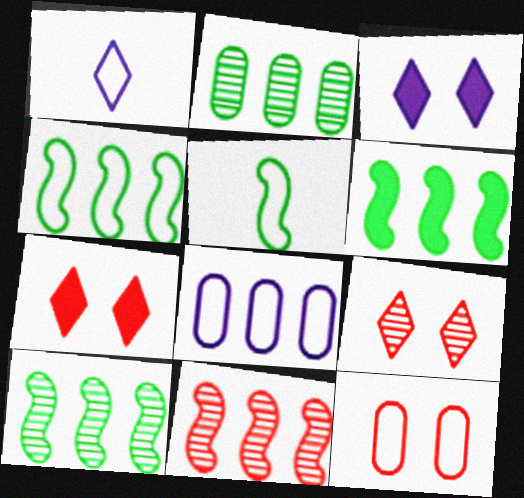[[1, 4, 12], 
[4, 6, 10]]